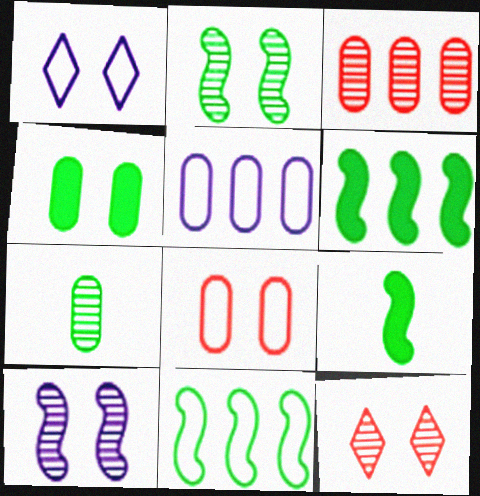[[1, 3, 9], 
[2, 9, 11], 
[5, 9, 12]]